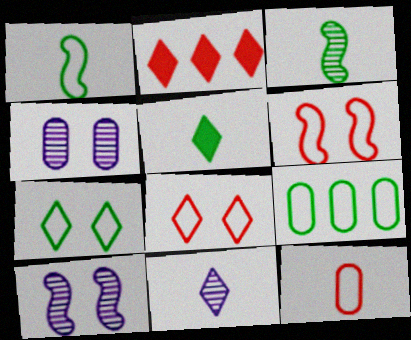[[1, 2, 4], 
[1, 7, 9], 
[2, 7, 11]]